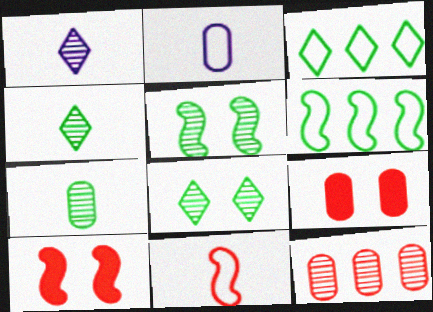[[1, 5, 12], 
[1, 6, 9]]